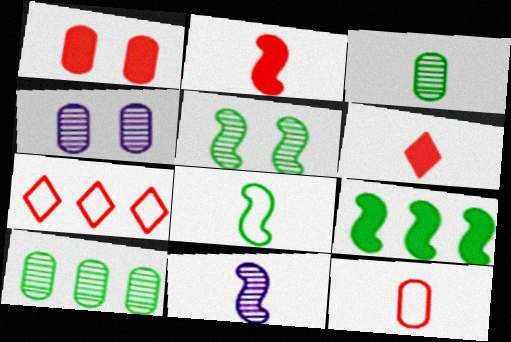[[2, 8, 11], 
[5, 8, 9]]